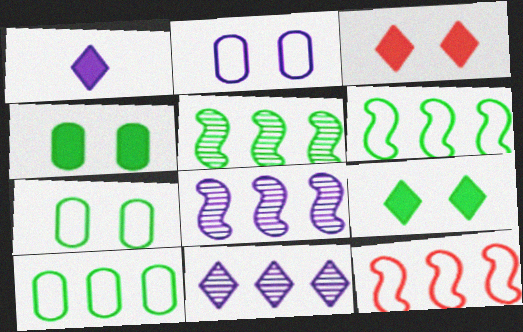[[1, 2, 8]]